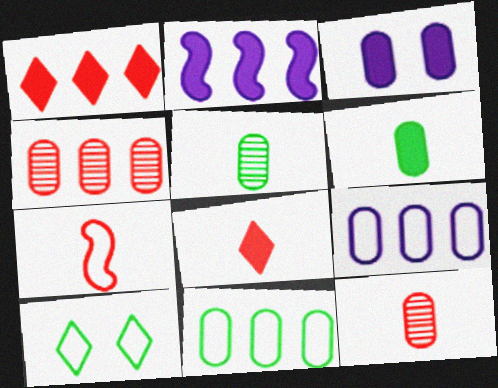[[2, 10, 12], 
[3, 11, 12], 
[7, 8, 12], 
[7, 9, 10]]